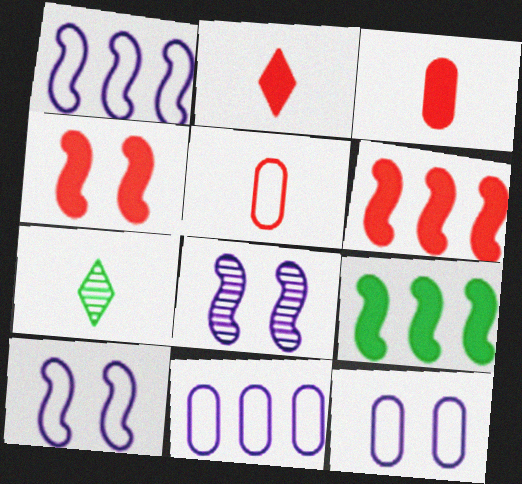[[4, 7, 11], 
[6, 7, 12]]